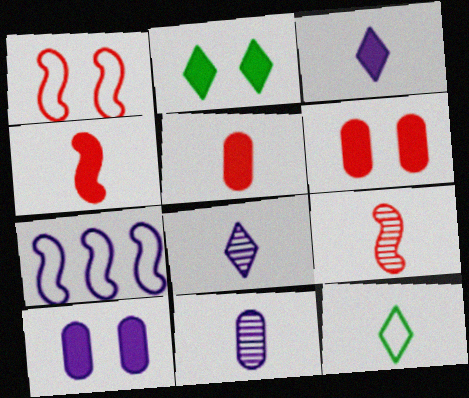[[4, 11, 12], 
[7, 8, 10]]